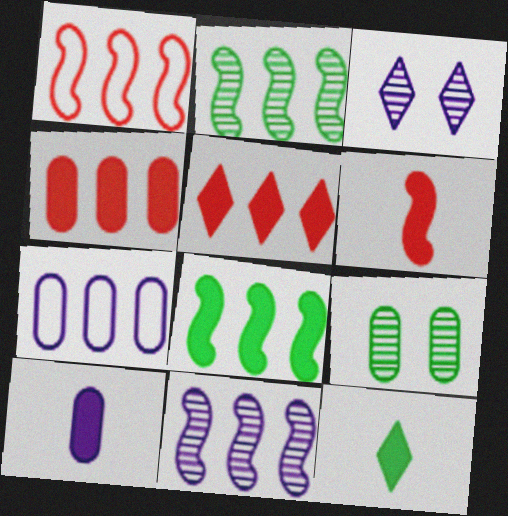[[1, 8, 11], 
[2, 5, 7], 
[6, 10, 12]]